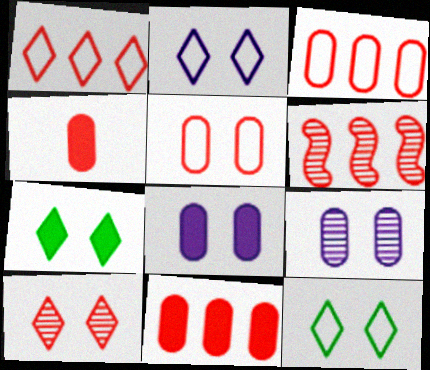[[1, 6, 11], 
[2, 7, 10]]